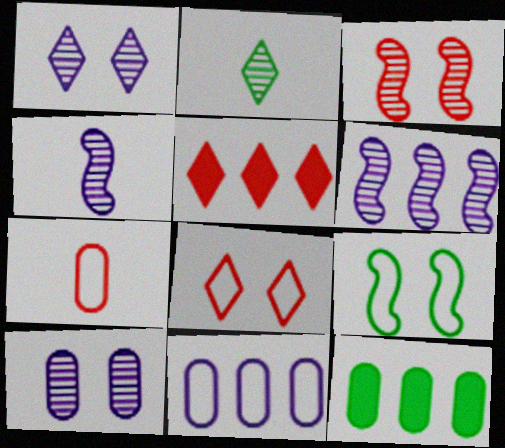[[2, 9, 12], 
[3, 5, 7], 
[4, 8, 12], 
[7, 10, 12]]